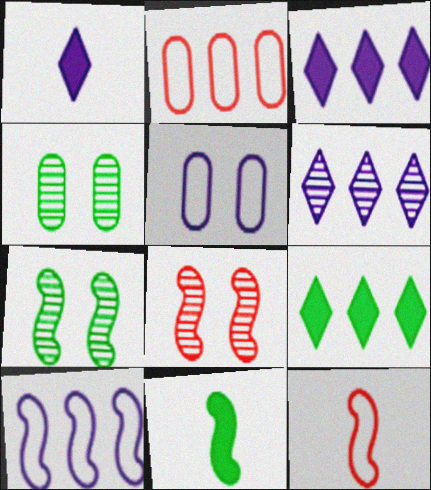[[1, 2, 7], 
[3, 4, 12], 
[8, 10, 11]]